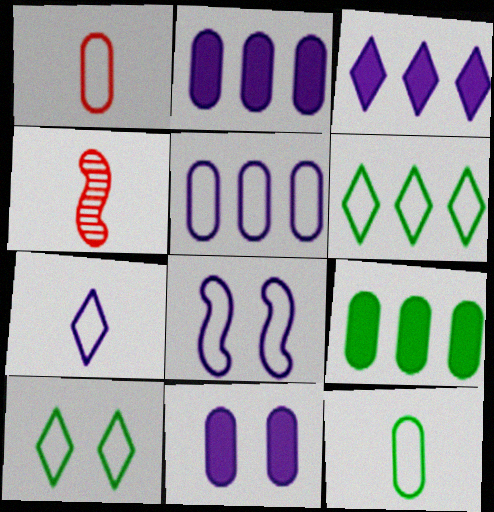[[1, 6, 8], 
[2, 4, 10], 
[4, 6, 11], 
[5, 7, 8]]